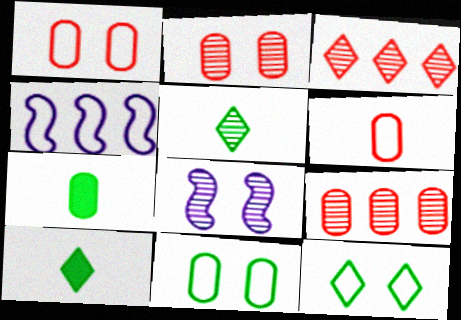[[2, 4, 10], 
[4, 6, 12], 
[5, 8, 9]]